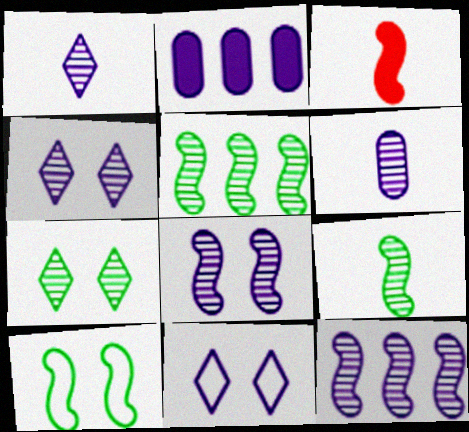[[3, 10, 12], 
[4, 6, 12]]